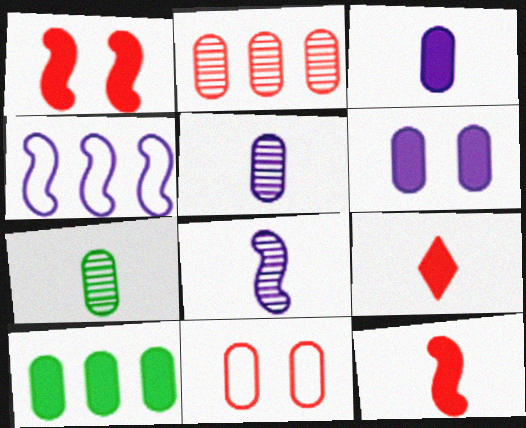[[5, 10, 11]]